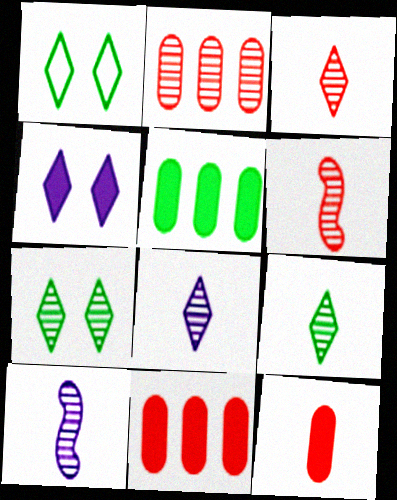[[1, 10, 11], 
[2, 7, 10], 
[3, 8, 9]]